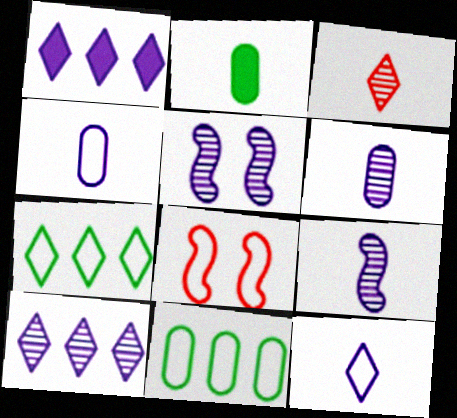[[1, 4, 5], 
[2, 8, 10], 
[4, 7, 8], 
[5, 6, 10], 
[8, 11, 12]]